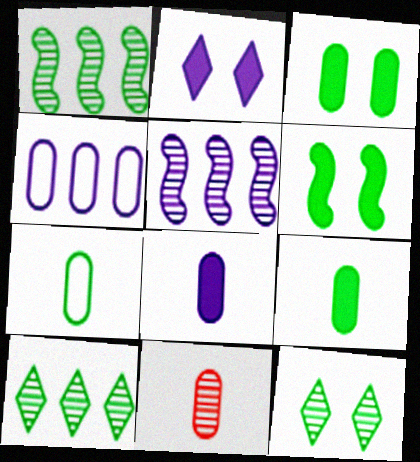[[3, 4, 11], 
[5, 11, 12], 
[6, 7, 10], 
[7, 8, 11]]